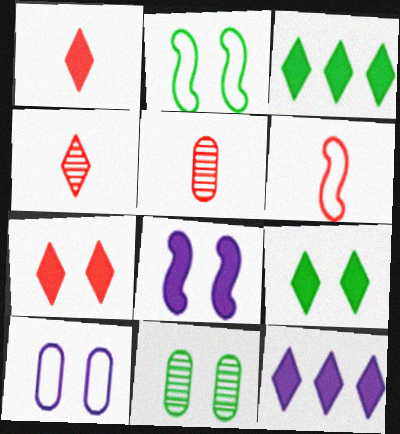[[1, 5, 6], 
[1, 9, 12], 
[2, 5, 12], 
[2, 9, 11], 
[6, 11, 12]]